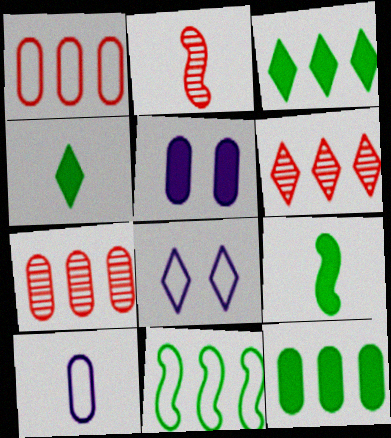[[2, 4, 10], 
[2, 8, 12], 
[4, 6, 8], 
[7, 8, 9]]